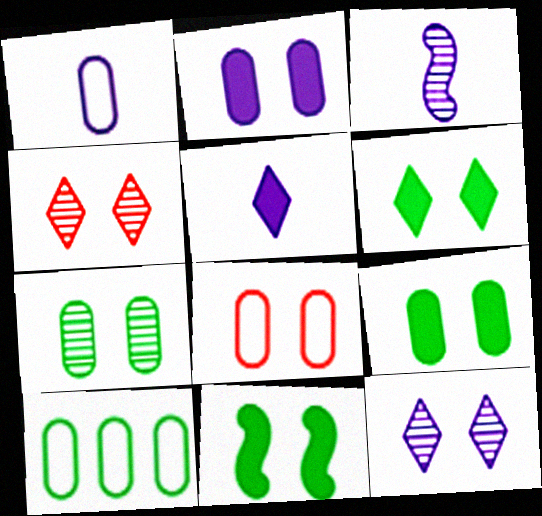[[1, 3, 5], 
[1, 8, 10], 
[2, 7, 8], 
[6, 9, 11], 
[8, 11, 12]]